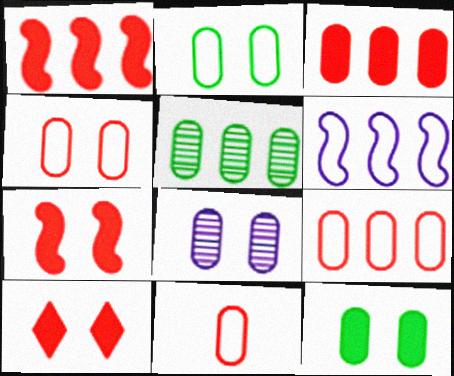[[4, 8, 12], 
[4, 9, 11]]